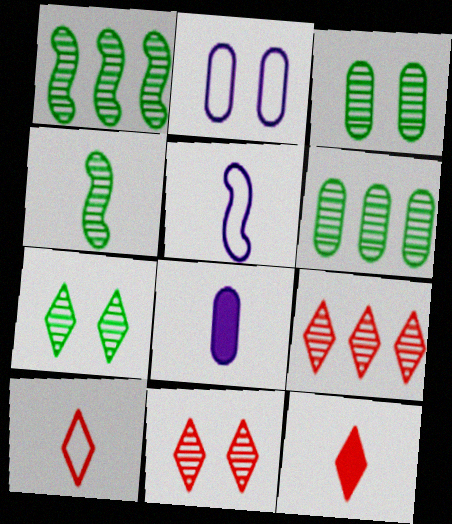[[1, 2, 12], 
[4, 6, 7], 
[4, 8, 10]]